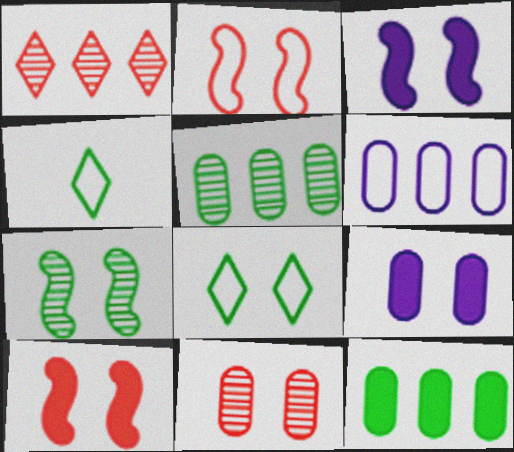[[2, 3, 7], 
[2, 4, 6], 
[3, 8, 11], 
[4, 7, 12]]